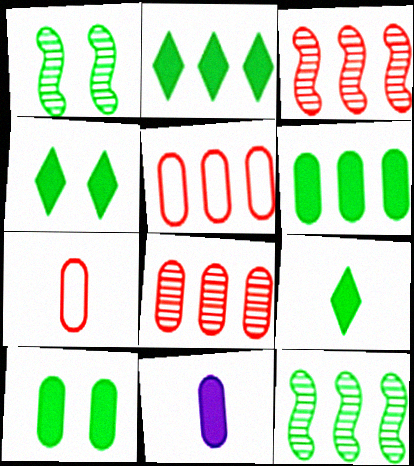[[2, 4, 9]]